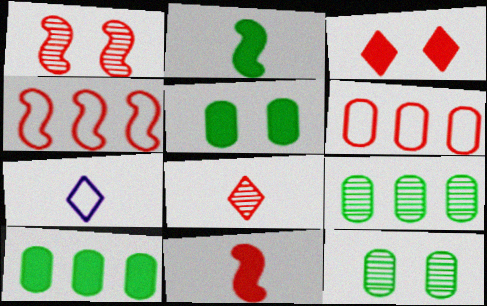[[1, 4, 11], 
[1, 7, 10]]